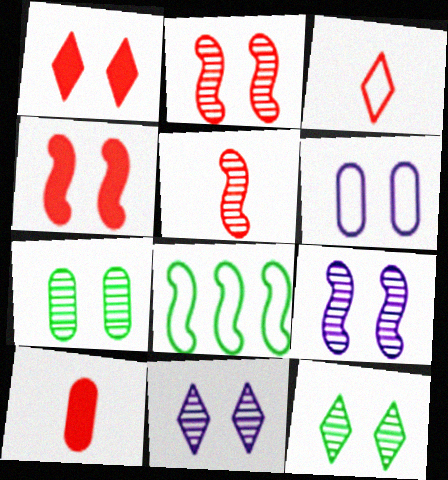[[2, 7, 11], 
[3, 5, 10], 
[3, 6, 8], 
[4, 6, 12], 
[8, 10, 11]]